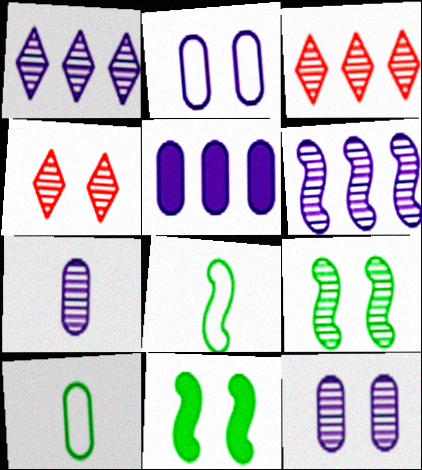[[2, 4, 11], 
[2, 5, 7], 
[3, 7, 9], 
[4, 5, 8], 
[4, 9, 12]]